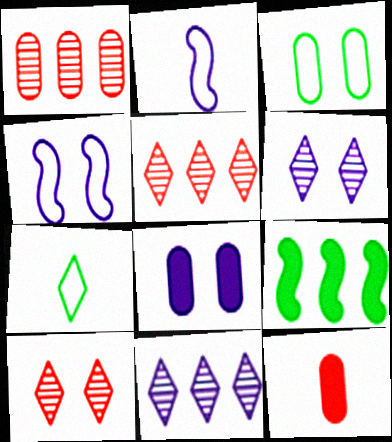[[2, 8, 11], 
[4, 6, 8]]